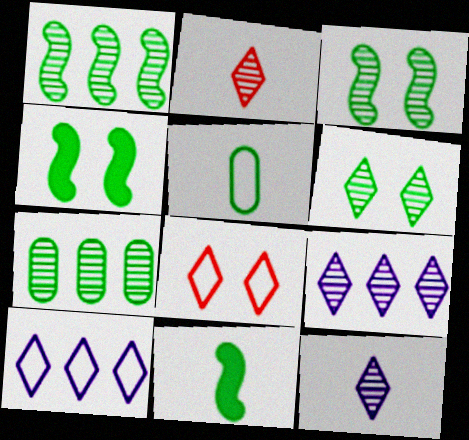[[2, 6, 9]]